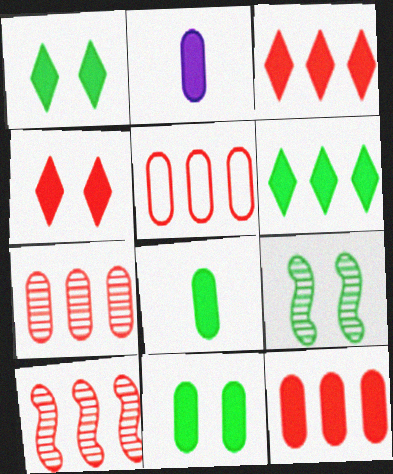[[2, 11, 12], 
[3, 5, 10], 
[5, 7, 12]]